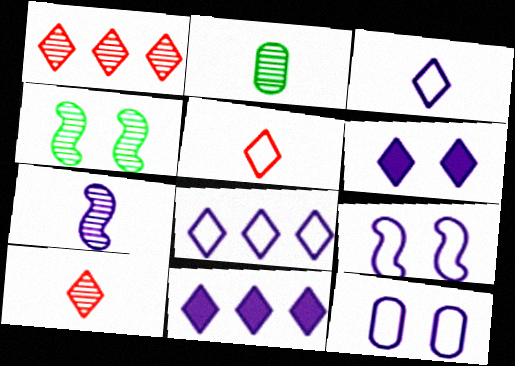[[2, 7, 10], 
[7, 11, 12]]